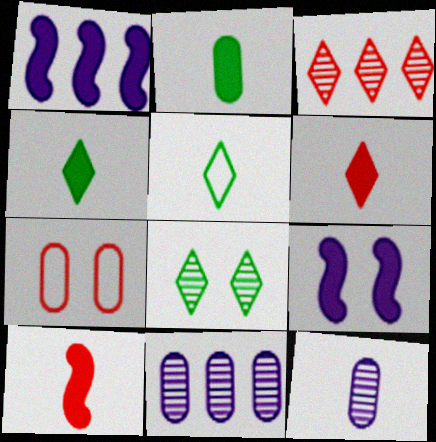[[2, 7, 11], 
[3, 7, 10], 
[5, 10, 12], 
[7, 8, 9]]